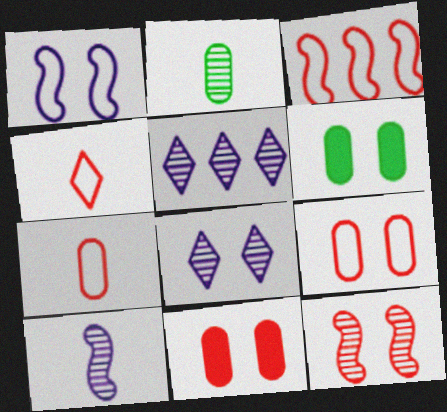[[2, 5, 12], 
[3, 4, 9]]